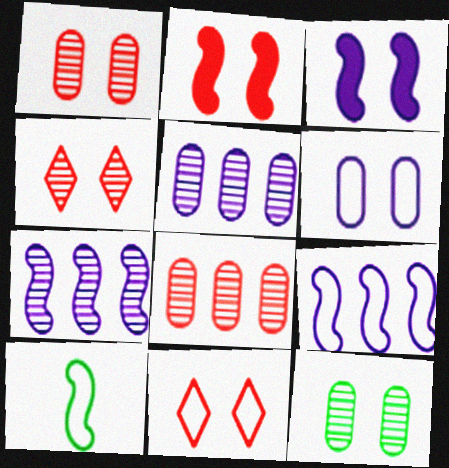[[1, 2, 11], 
[2, 7, 10], 
[3, 11, 12]]